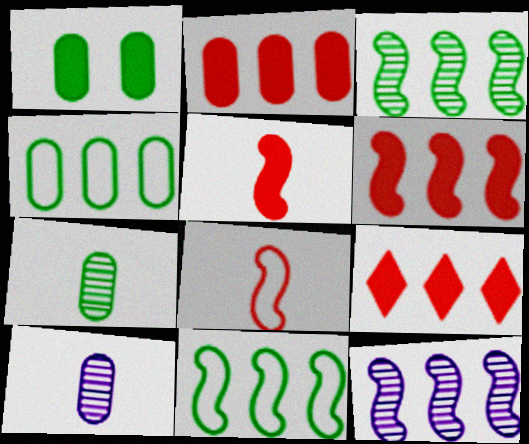[[1, 4, 7], 
[2, 6, 9], 
[4, 9, 12], 
[6, 11, 12]]